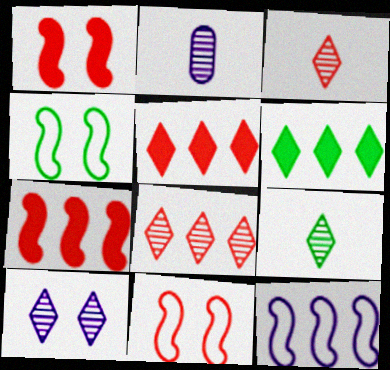[[2, 4, 5], 
[2, 6, 11], 
[8, 9, 10]]